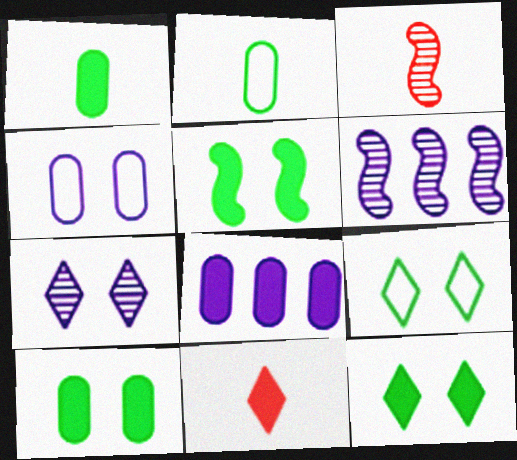[[3, 8, 9], 
[5, 8, 11], 
[5, 10, 12]]